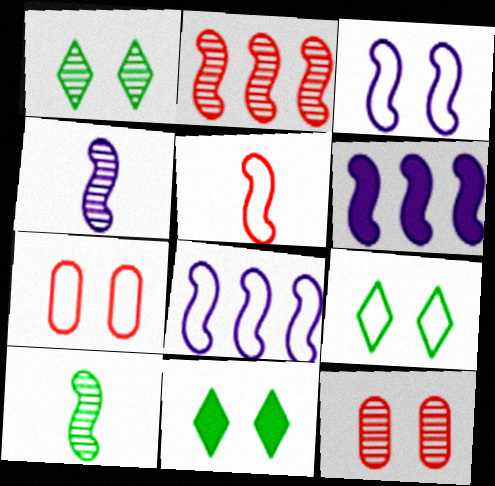[[1, 9, 11], 
[3, 4, 6], 
[3, 7, 9], 
[3, 11, 12]]